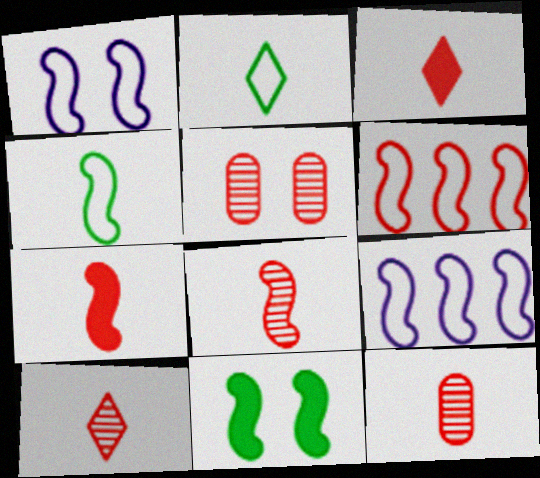[[1, 4, 6], 
[3, 5, 6], 
[8, 9, 11], 
[8, 10, 12]]